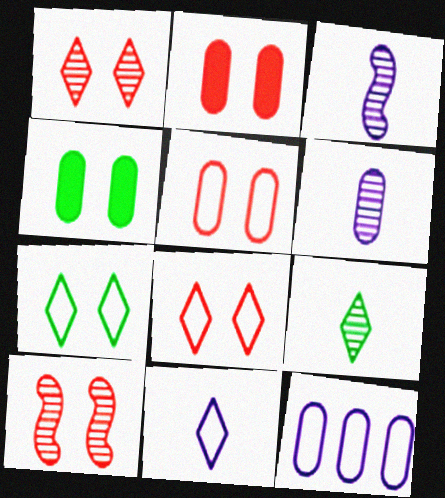[[2, 8, 10]]